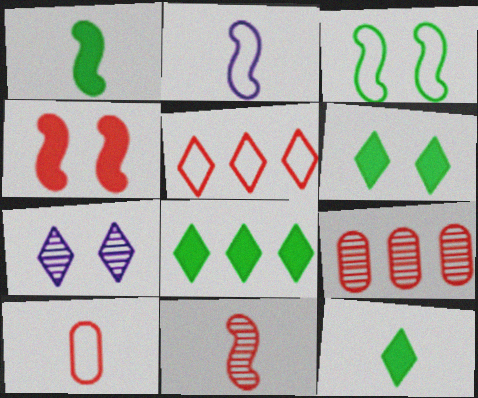[[1, 2, 11], 
[2, 6, 9], 
[5, 7, 12], 
[6, 8, 12]]